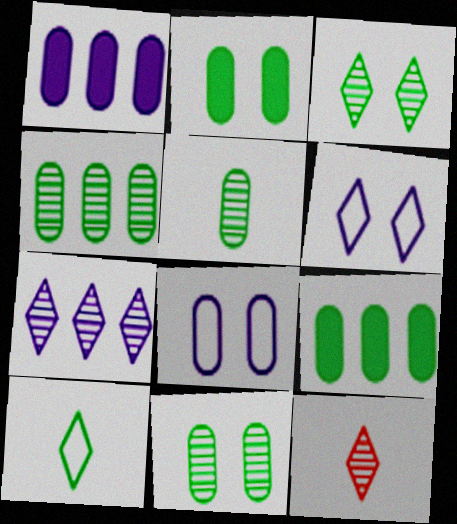[[3, 7, 12], 
[4, 5, 11]]